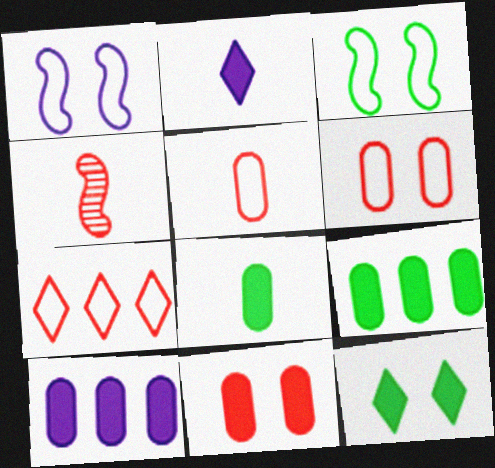[[4, 7, 11], 
[8, 10, 11]]